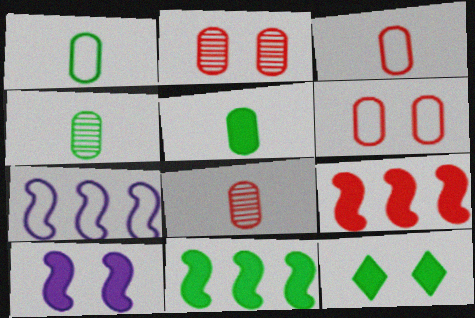[[1, 4, 5], 
[5, 11, 12], 
[7, 8, 12]]